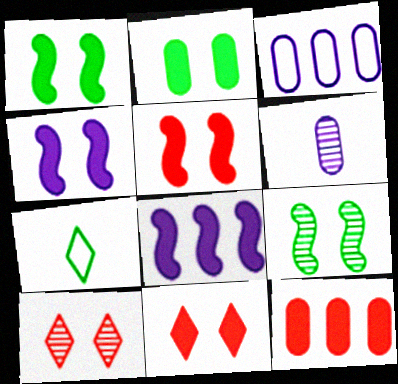[[1, 4, 5], 
[2, 4, 11]]